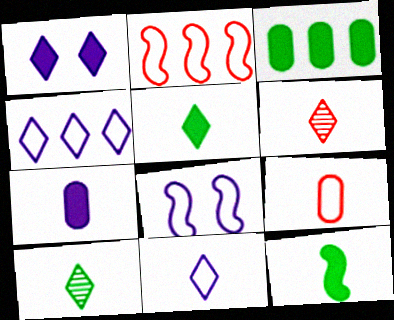[[3, 6, 8], 
[5, 6, 11]]